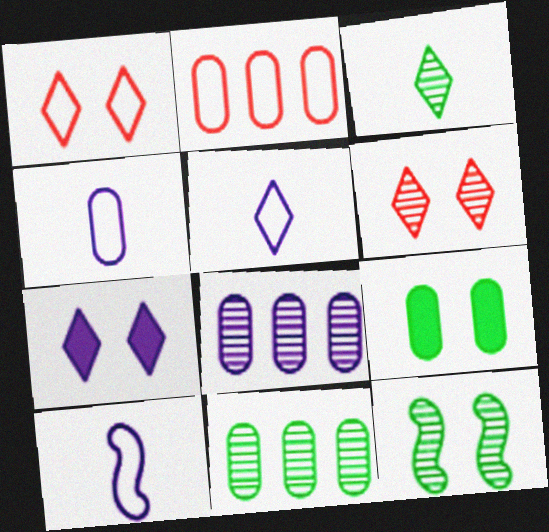[[3, 11, 12], 
[4, 5, 10], 
[7, 8, 10]]